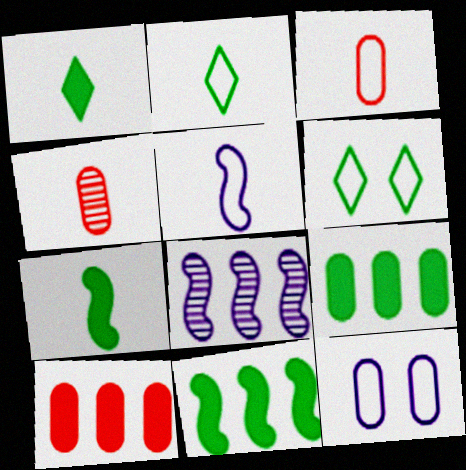[[1, 4, 5], 
[2, 3, 5], 
[4, 9, 12]]